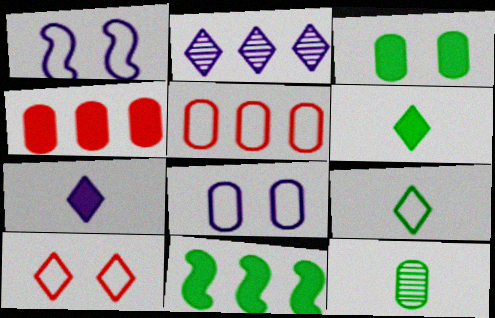[[1, 5, 9], 
[2, 5, 11], 
[2, 6, 10], 
[3, 6, 11], 
[4, 8, 12]]